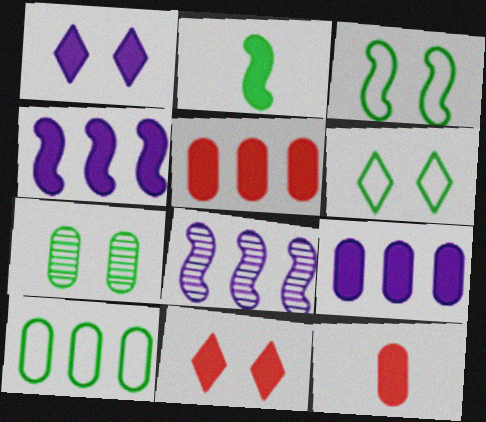[[1, 2, 5], 
[2, 9, 11], 
[6, 8, 12]]